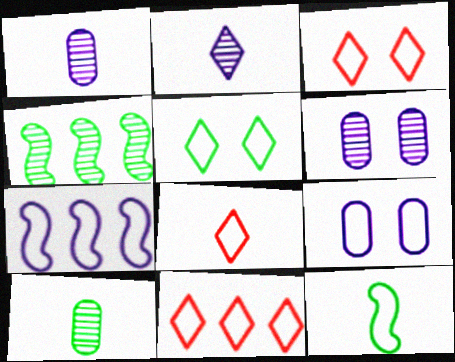[[3, 8, 11], 
[9, 11, 12]]